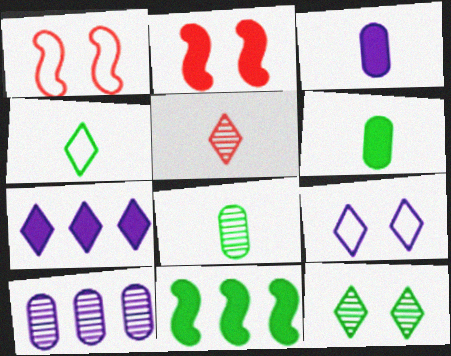[[1, 7, 8], 
[2, 4, 10], 
[2, 6, 7]]